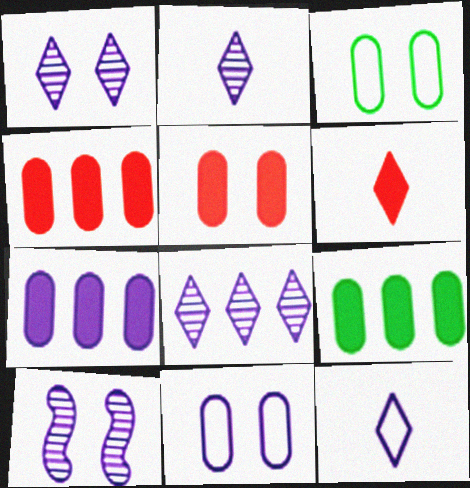[[1, 2, 8], 
[4, 7, 9], 
[7, 10, 12]]